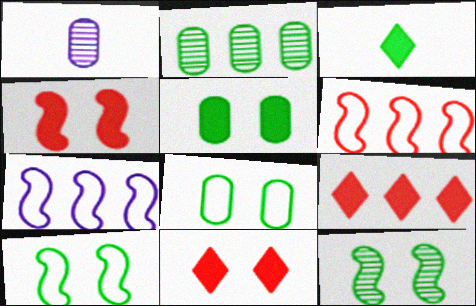[[1, 9, 10], 
[2, 3, 10], 
[2, 7, 9]]